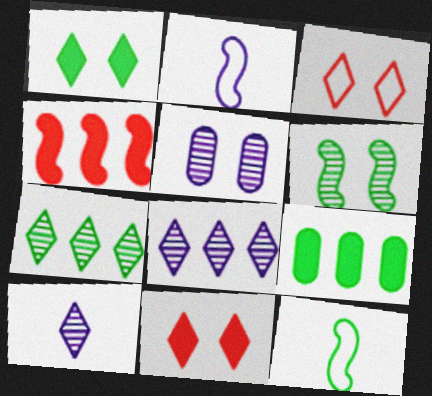[[2, 4, 6]]